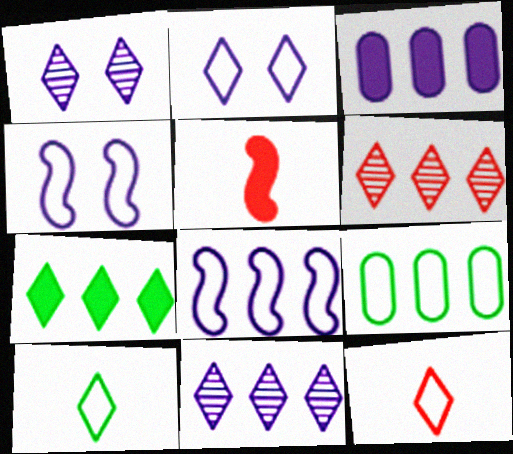[[1, 5, 9], 
[1, 7, 12], 
[3, 8, 11], 
[4, 9, 12]]